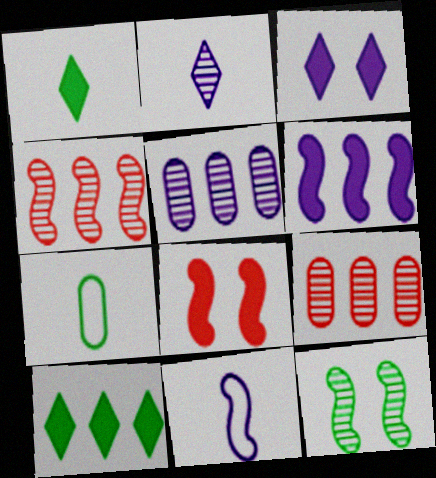[[2, 9, 12], 
[3, 4, 7], 
[3, 5, 11], 
[7, 10, 12]]